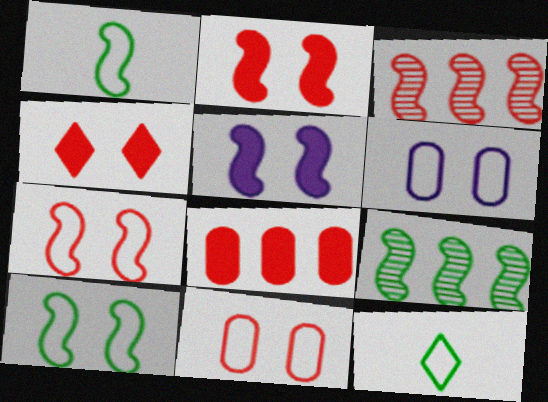[[1, 3, 5]]